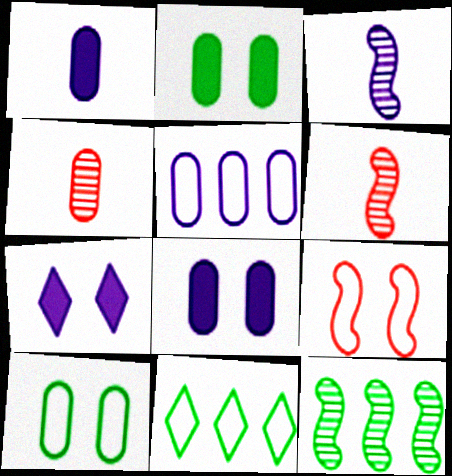[[2, 4, 5], 
[3, 5, 7], 
[6, 8, 11]]